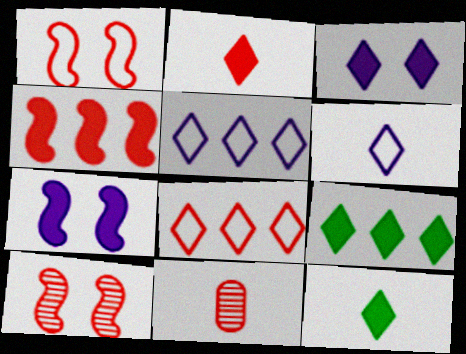[[2, 3, 9]]